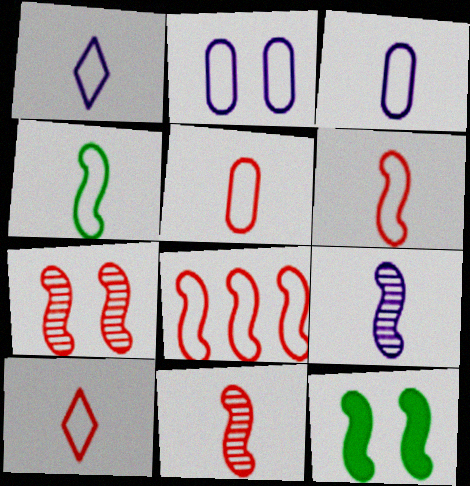[[1, 4, 5], 
[3, 4, 10], 
[5, 6, 10], 
[8, 9, 12]]